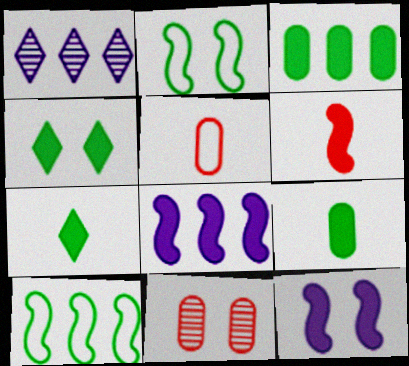[]